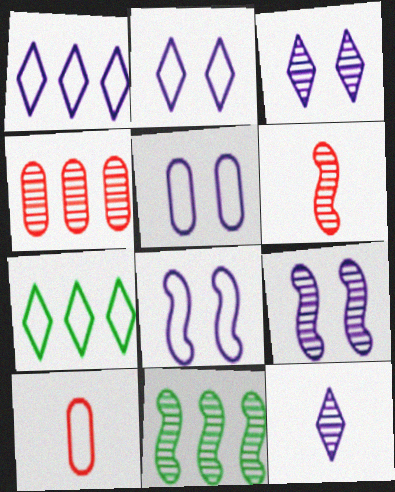[[2, 5, 8], 
[6, 9, 11], 
[7, 8, 10]]